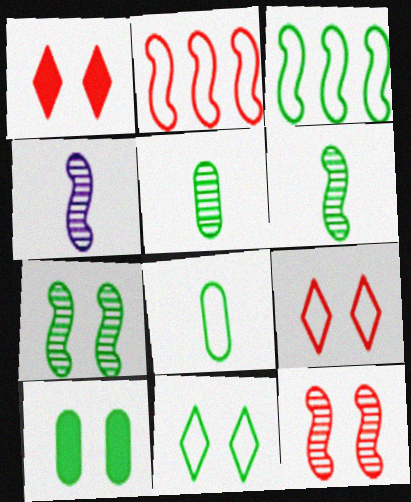[[3, 8, 11], 
[7, 10, 11]]